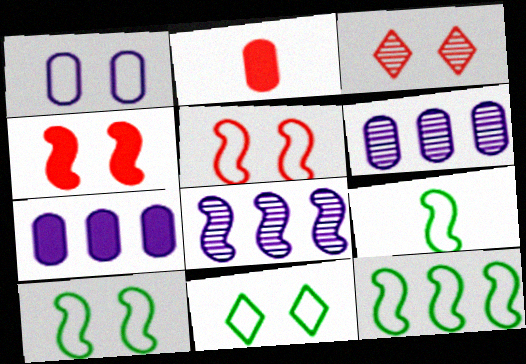[[1, 5, 11], 
[2, 8, 11], 
[3, 7, 9], 
[4, 8, 9], 
[9, 10, 12]]